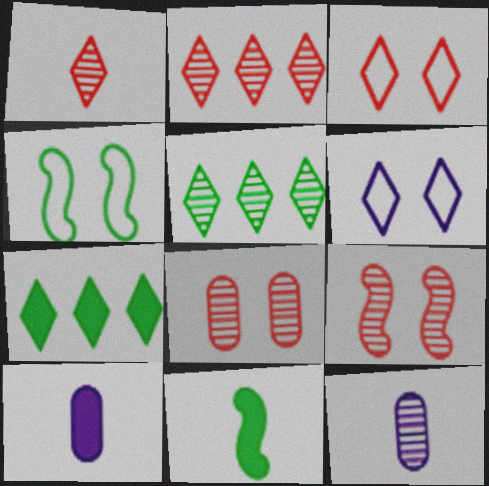[[1, 6, 7], 
[2, 4, 10], 
[5, 9, 12]]